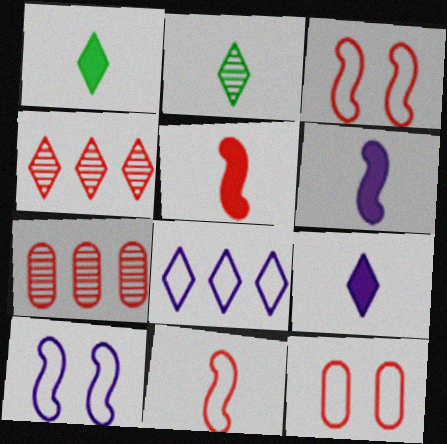[[1, 7, 10], 
[4, 5, 12]]